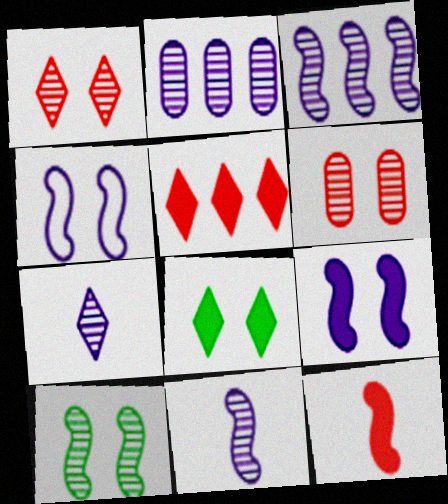[[4, 6, 8]]